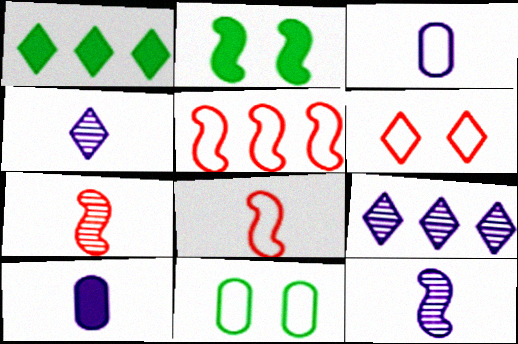[[1, 4, 6], 
[2, 5, 12]]